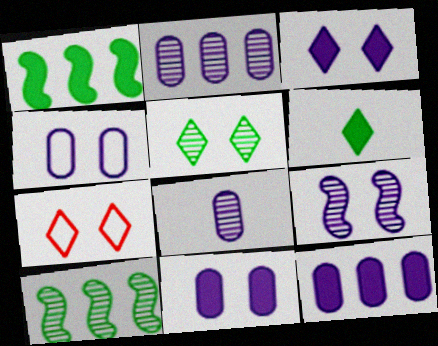[[1, 7, 8], 
[3, 4, 9], 
[3, 5, 7], 
[4, 8, 12]]